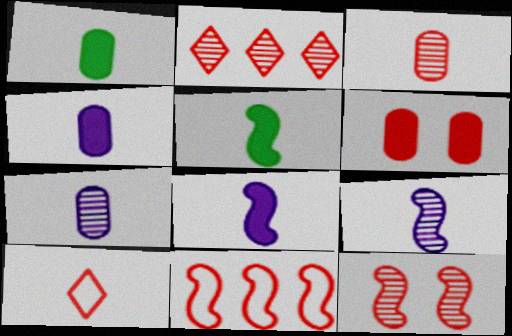[[1, 9, 10], 
[2, 3, 12], 
[5, 7, 10]]